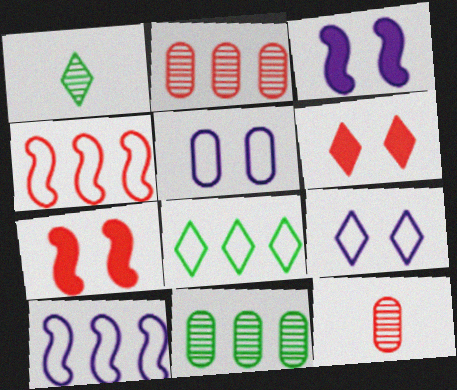[[3, 8, 12], 
[4, 6, 12]]